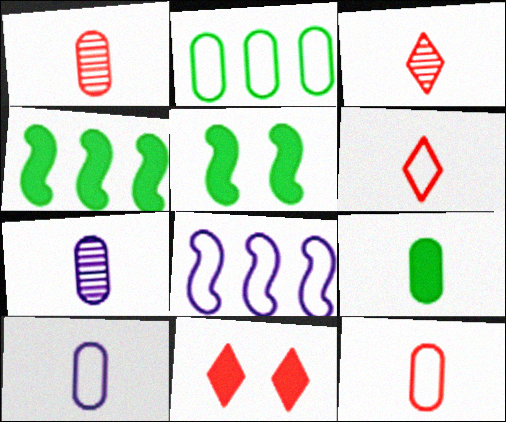[[1, 9, 10], 
[7, 9, 12]]